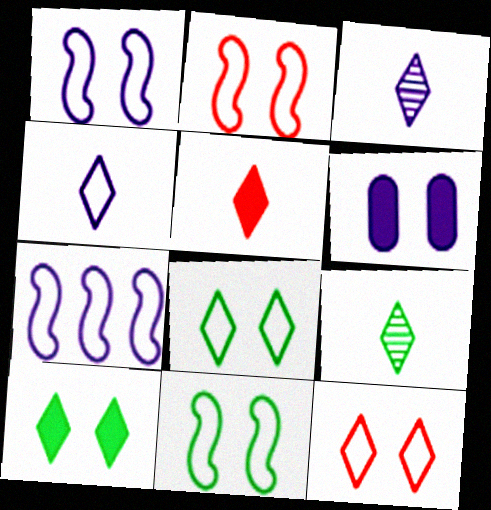[[1, 2, 11], 
[3, 6, 7], 
[4, 5, 9]]